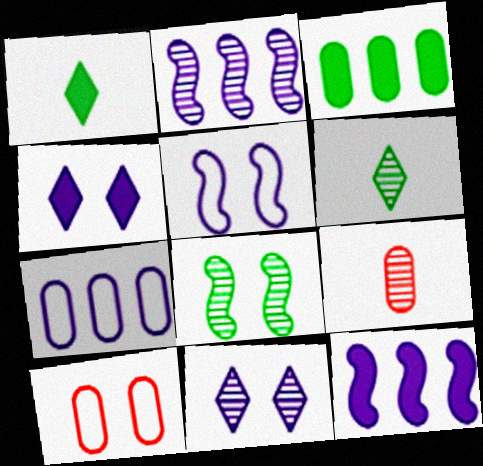[[1, 2, 10], 
[4, 8, 10], 
[6, 10, 12]]